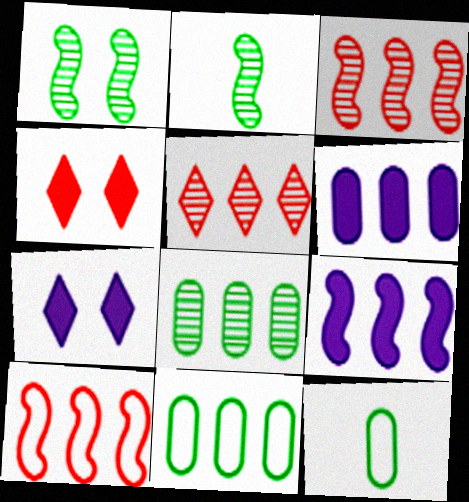[[3, 7, 12], 
[5, 9, 11]]